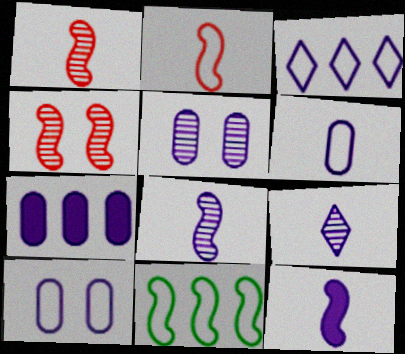[[3, 5, 12], 
[4, 11, 12], 
[5, 6, 7], 
[6, 9, 12]]